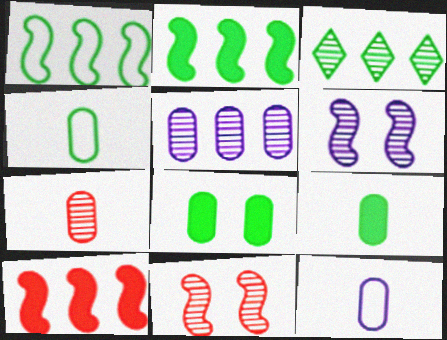[[3, 6, 7], 
[7, 9, 12]]